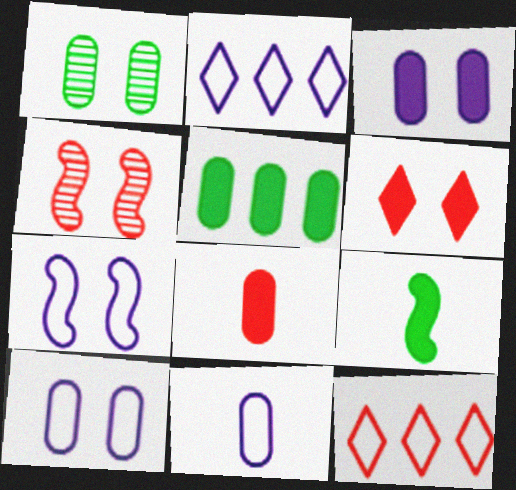[[1, 6, 7], 
[2, 7, 11], 
[3, 5, 8], 
[4, 8, 12]]